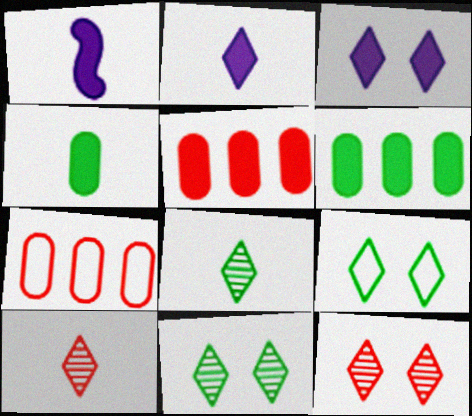[[1, 7, 11], 
[3, 9, 12]]